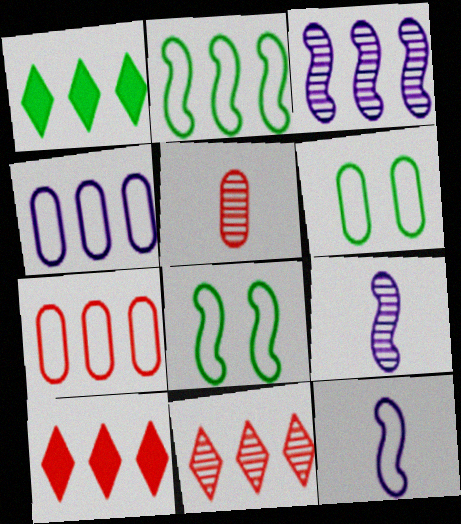[[1, 3, 7], 
[6, 9, 10]]